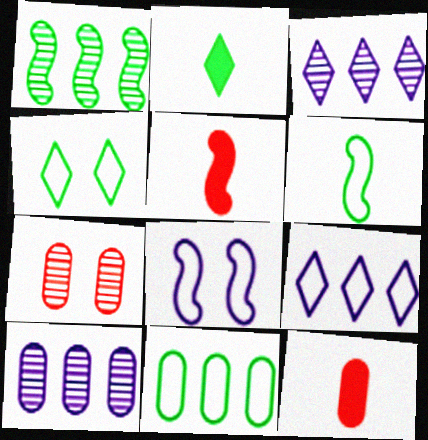[[1, 5, 8], 
[4, 5, 10], 
[4, 6, 11]]